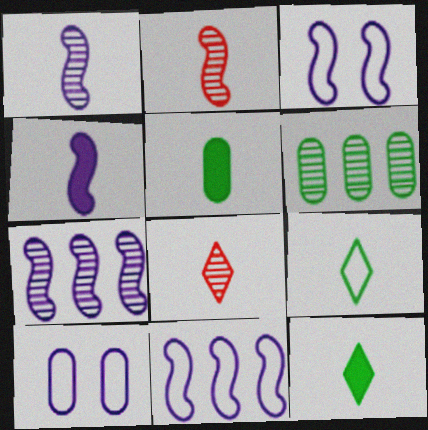[[3, 4, 7]]